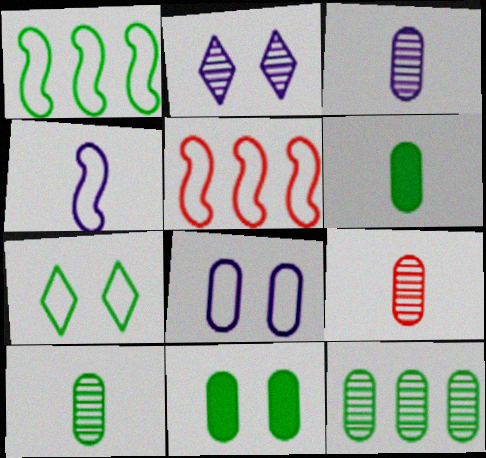[[2, 5, 6], 
[3, 9, 10]]